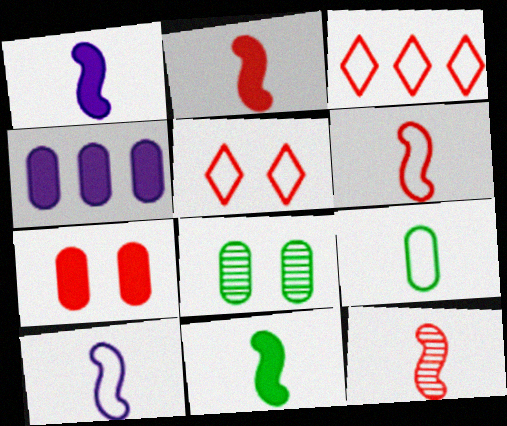[[1, 2, 11], 
[1, 3, 8], 
[2, 6, 12], 
[3, 7, 12], 
[10, 11, 12]]